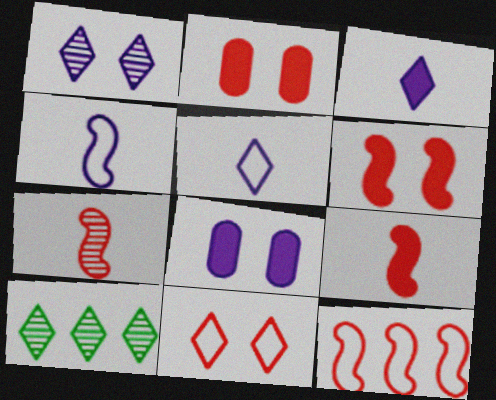[[2, 4, 10], 
[3, 10, 11], 
[6, 7, 12]]